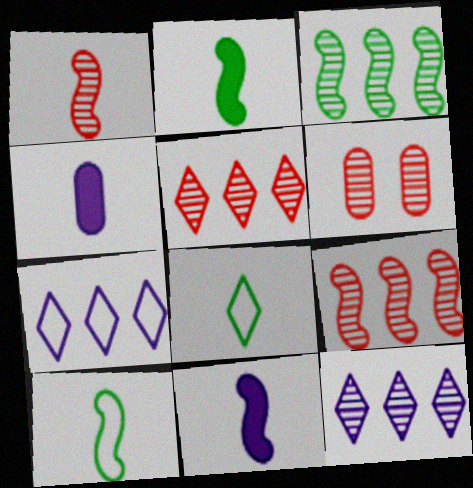[[1, 4, 8], 
[1, 5, 6], 
[1, 10, 11], 
[2, 6, 7]]